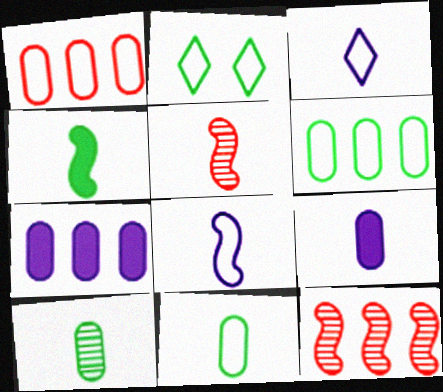[[1, 2, 8], 
[2, 5, 7], 
[2, 9, 12], 
[4, 5, 8]]